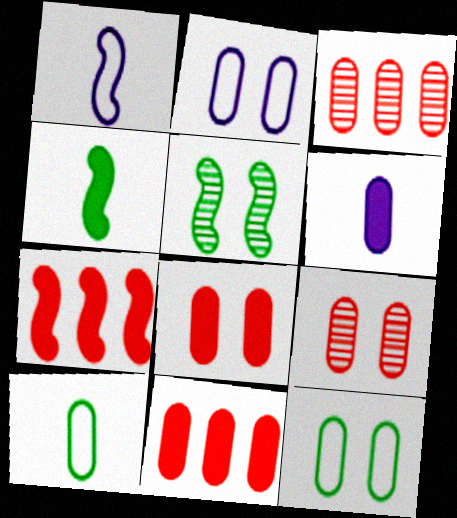[[1, 5, 7], 
[3, 6, 12]]